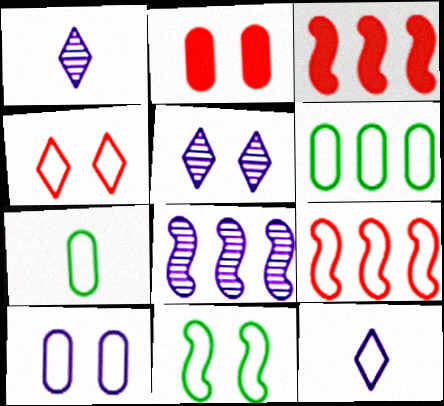[[2, 5, 11], 
[3, 5, 7], 
[4, 10, 11]]